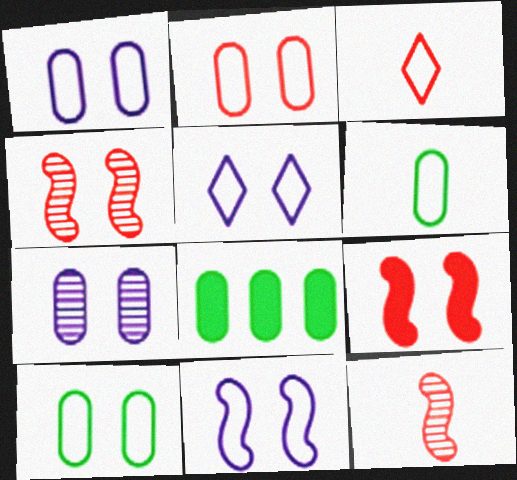[[1, 2, 10], 
[1, 5, 11], 
[5, 8, 12]]